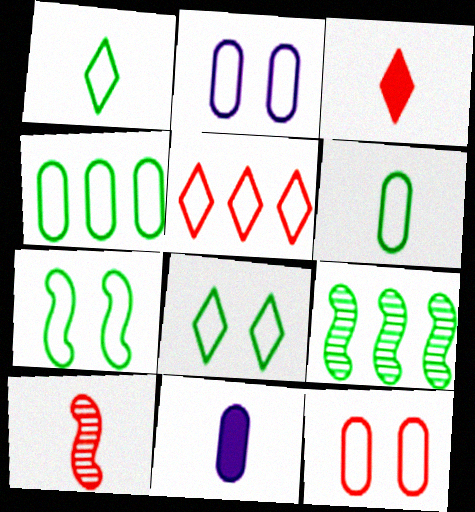[[1, 4, 7], 
[1, 10, 11], 
[2, 3, 9]]